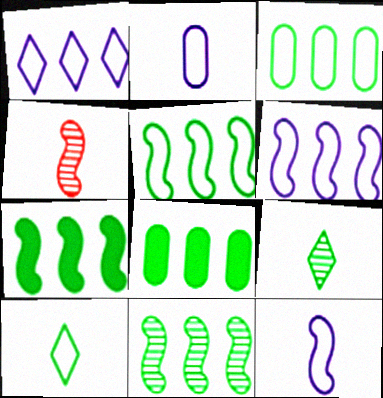[[5, 7, 11]]